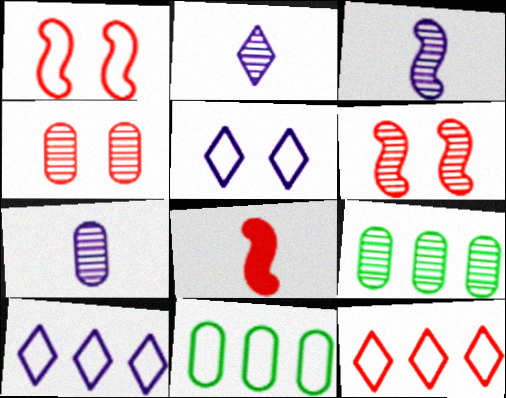[[2, 3, 7], 
[2, 6, 9], 
[4, 7, 9], 
[4, 8, 12], 
[5, 8, 9]]